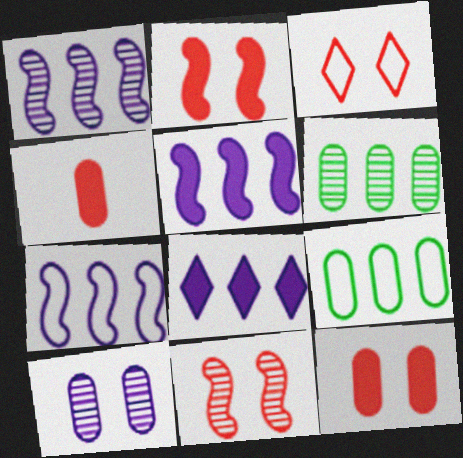[[1, 5, 7], 
[3, 11, 12], 
[4, 9, 10]]